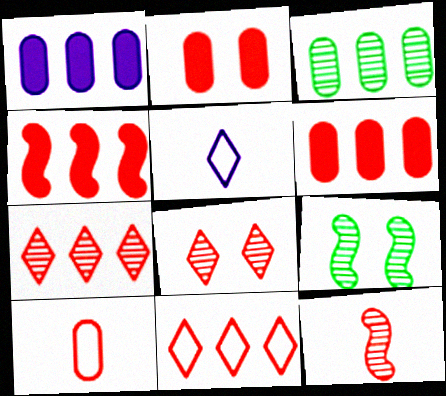[[2, 11, 12], 
[4, 8, 10], 
[5, 6, 9]]